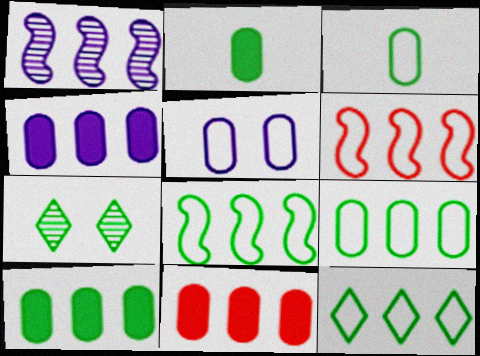[[1, 11, 12], 
[2, 7, 8], 
[4, 10, 11], 
[8, 9, 12]]